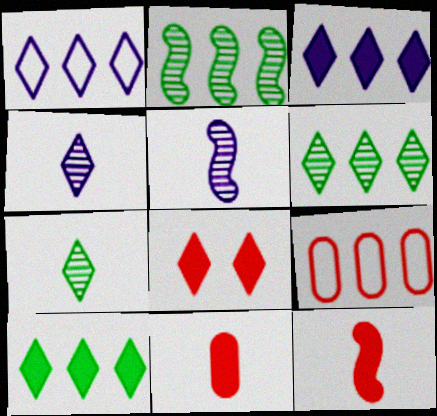[[1, 7, 8], 
[2, 3, 9]]